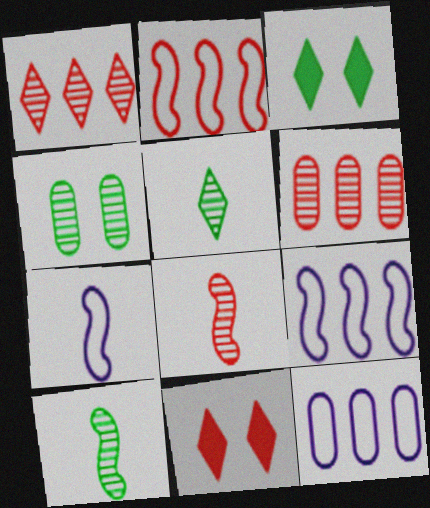[[3, 6, 7], 
[3, 8, 12], 
[10, 11, 12]]